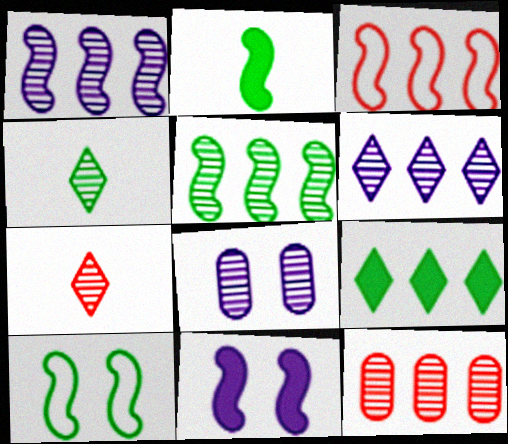[[2, 5, 10], 
[5, 6, 12], 
[5, 7, 8]]